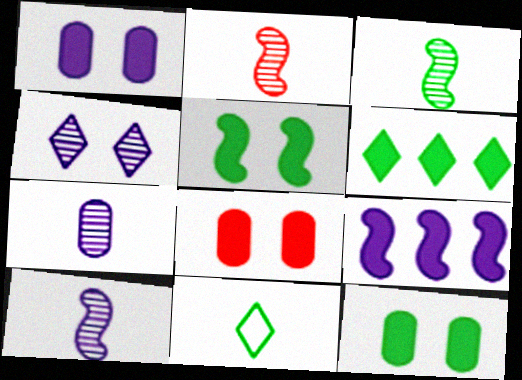[[1, 8, 12], 
[2, 3, 10]]